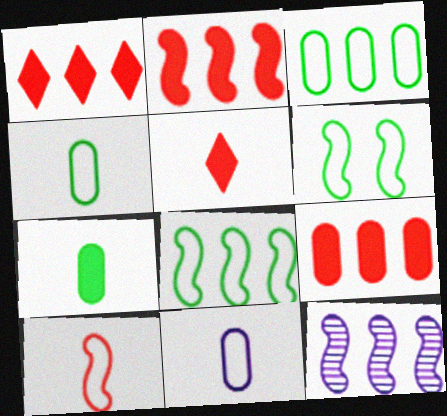[[1, 2, 9], 
[1, 3, 12], 
[2, 8, 12]]